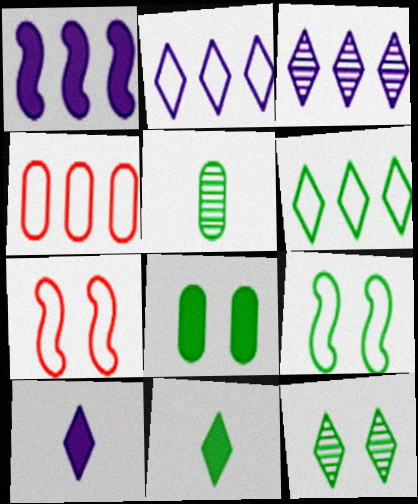[[6, 11, 12], 
[8, 9, 12]]